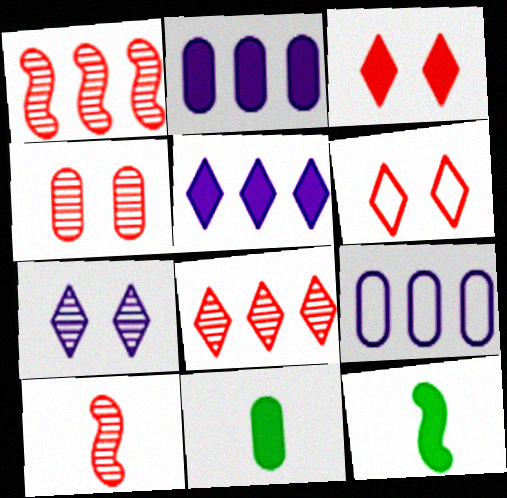[[2, 3, 12], 
[4, 8, 10], 
[4, 9, 11]]